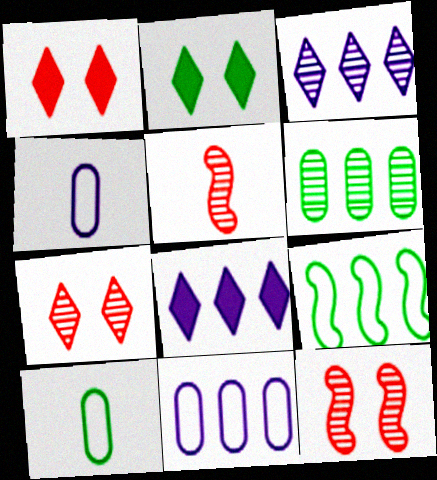[[2, 5, 11], 
[8, 10, 12]]